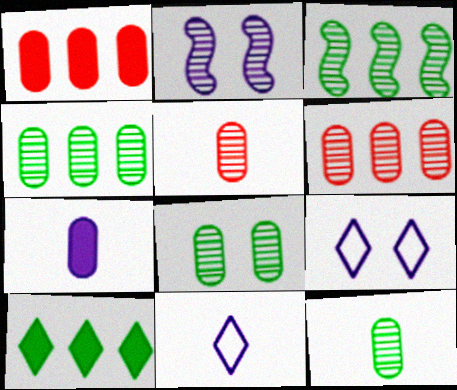[[4, 8, 12]]